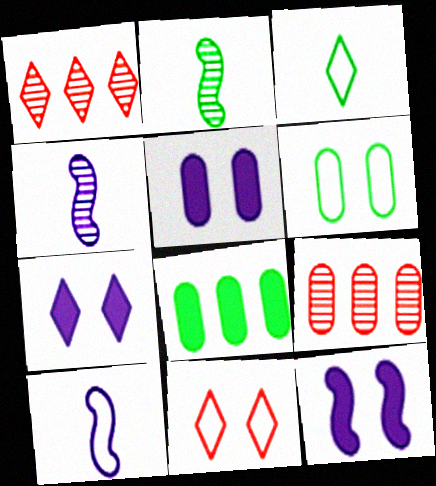[[1, 3, 7], 
[3, 9, 12], 
[4, 8, 11], 
[5, 7, 12]]